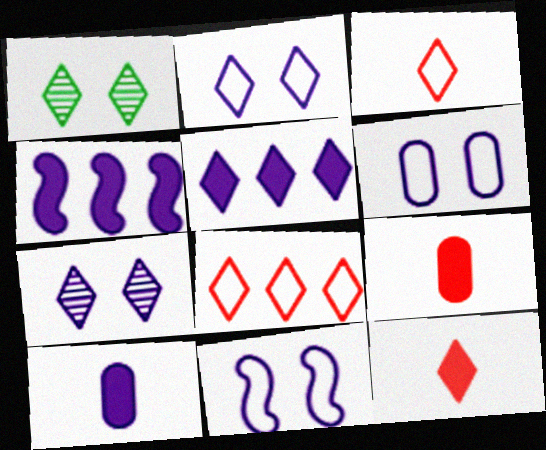[[1, 3, 5], 
[2, 6, 11]]